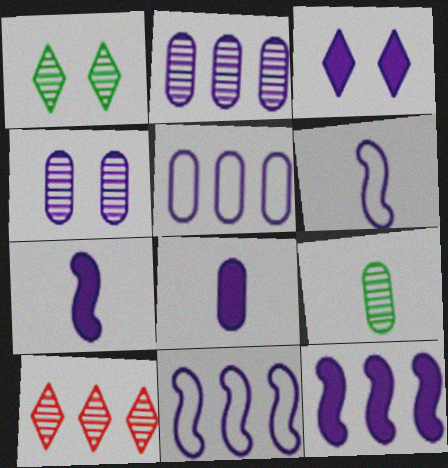[[2, 3, 6], 
[3, 8, 12], 
[4, 5, 8]]